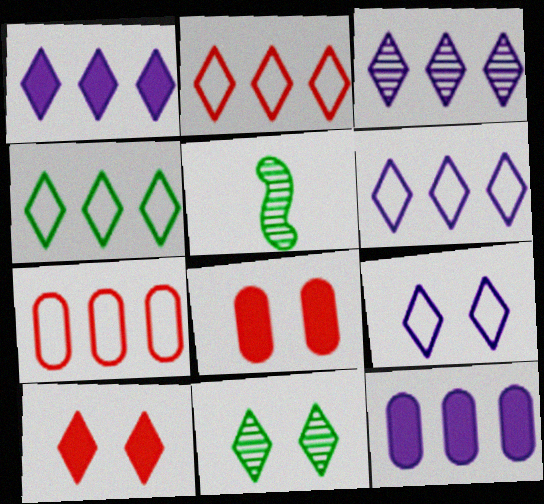[[1, 3, 6], 
[2, 4, 6], 
[5, 6, 8], 
[9, 10, 11]]